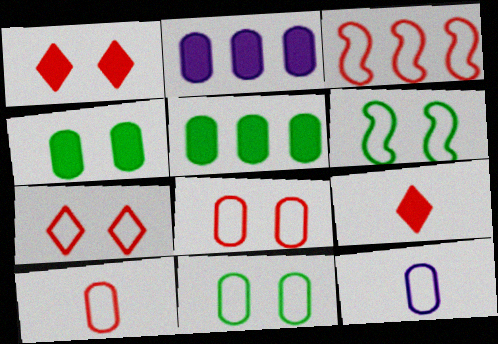[[3, 7, 10]]